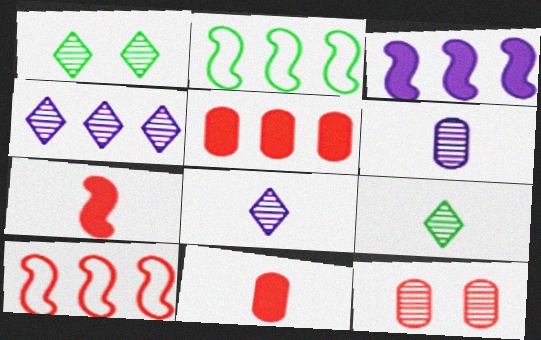[[2, 4, 5]]